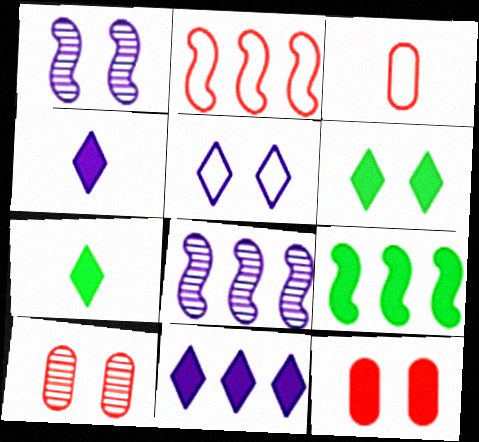[[2, 8, 9], 
[3, 6, 8], 
[4, 9, 12]]